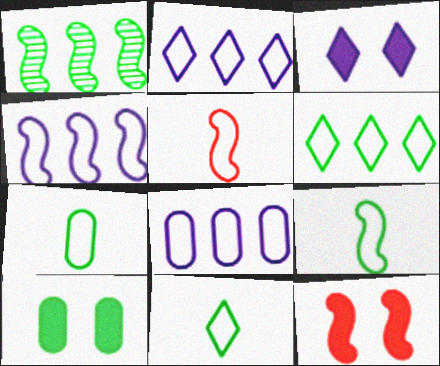[[1, 10, 11], 
[2, 4, 8], 
[3, 10, 12], 
[7, 9, 11]]